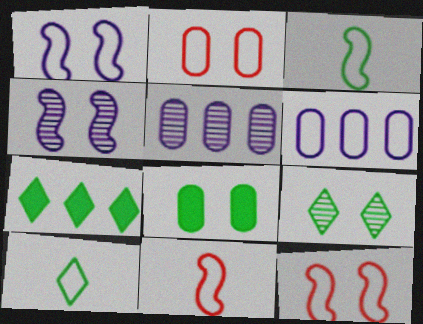[[6, 10, 12], 
[7, 9, 10]]